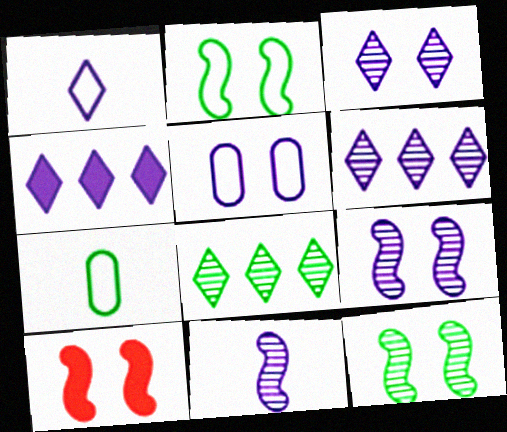[[1, 3, 4], 
[2, 9, 10], 
[4, 5, 11], 
[6, 7, 10]]